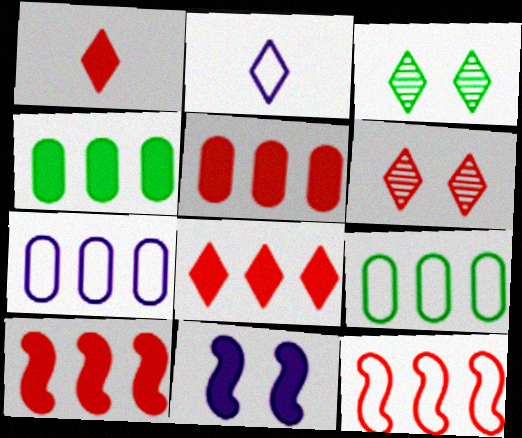[[1, 4, 11], 
[2, 3, 8], 
[5, 8, 10]]